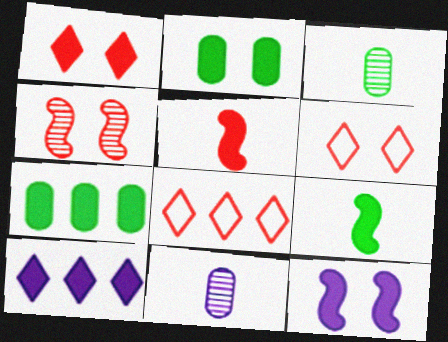[[1, 2, 12], 
[2, 5, 10], 
[3, 8, 12]]